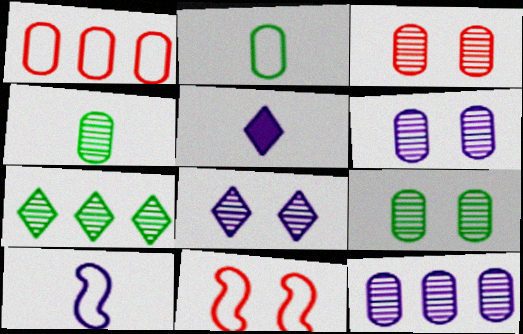[[3, 4, 12], 
[3, 6, 9]]